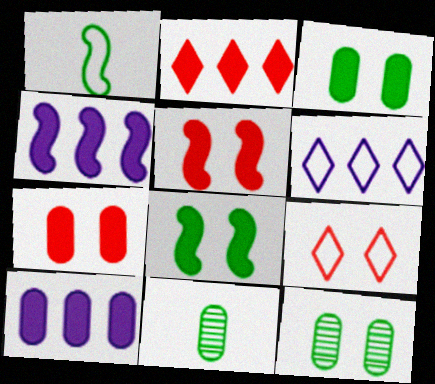[[4, 9, 11], 
[5, 6, 11]]